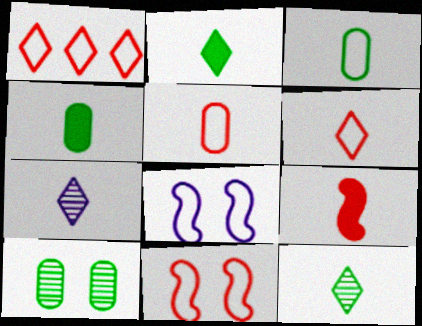[[1, 3, 8], 
[1, 5, 11], 
[2, 6, 7], 
[3, 7, 9]]